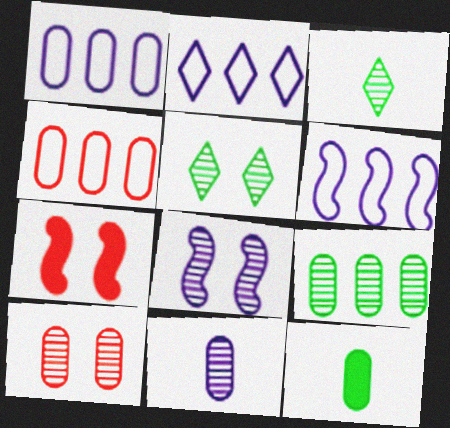[[1, 2, 6], 
[1, 3, 7], 
[1, 10, 12], 
[5, 8, 10], 
[9, 10, 11]]